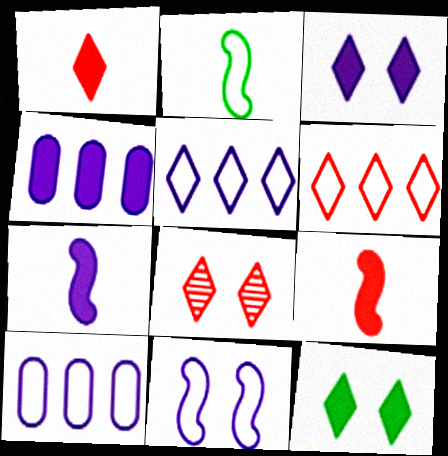[[1, 6, 8], 
[2, 4, 8], 
[3, 4, 7], 
[4, 9, 12]]